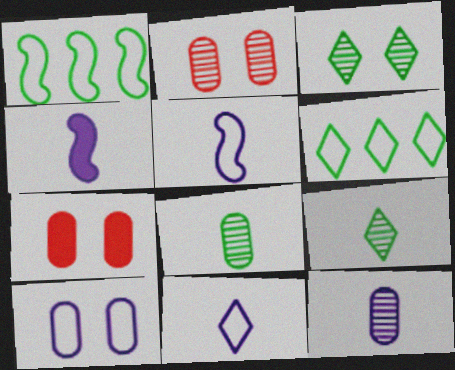[[2, 4, 6], 
[4, 11, 12]]